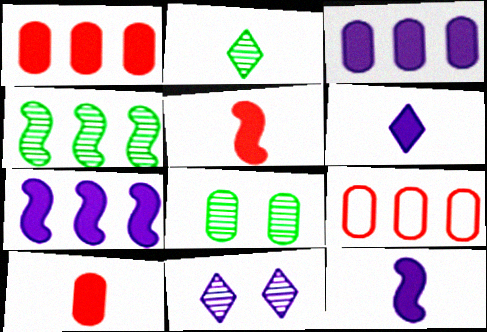[[2, 4, 8]]